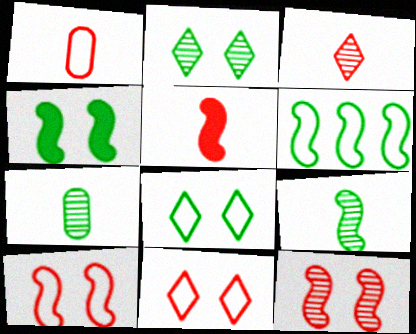[[1, 3, 5], 
[4, 6, 9]]